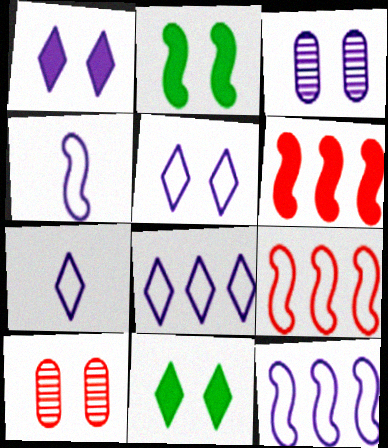[[2, 5, 10], 
[5, 7, 8]]